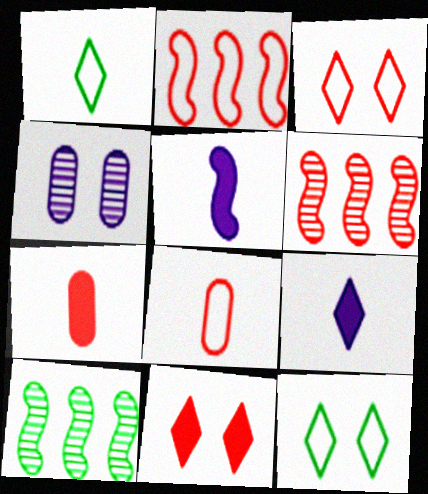[[2, 3, 8], 
[3, 6, 7], 
[6, 8, 11]]